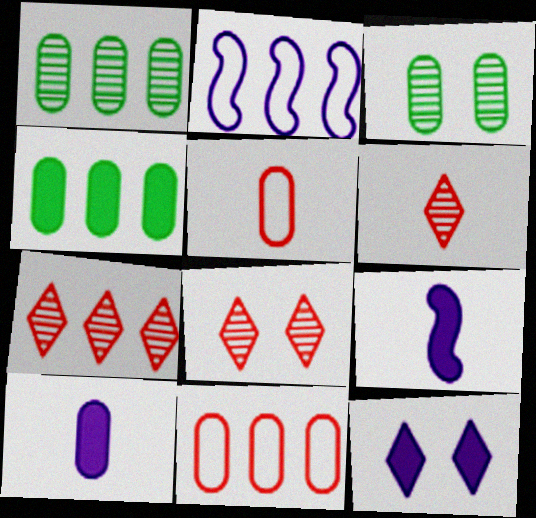[[2, 4, 7], 
[3, 10, 11], 
[6, 7, 8]]